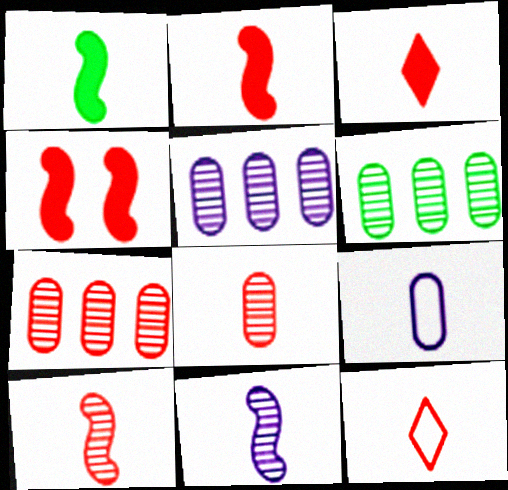[[2, 8, 12], 
[4, 7, 12], 
[5, 6, 7]]